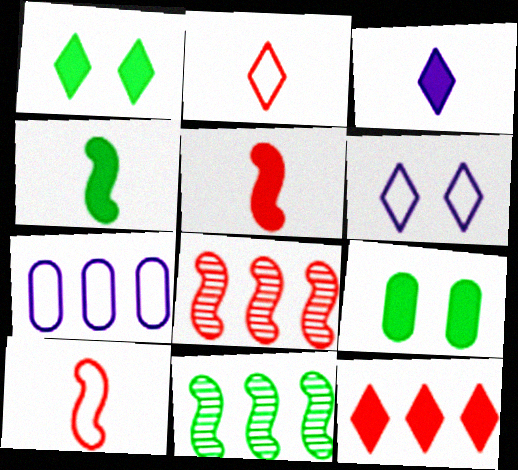[[1, 3, 12], 
[7, 11, 12]]